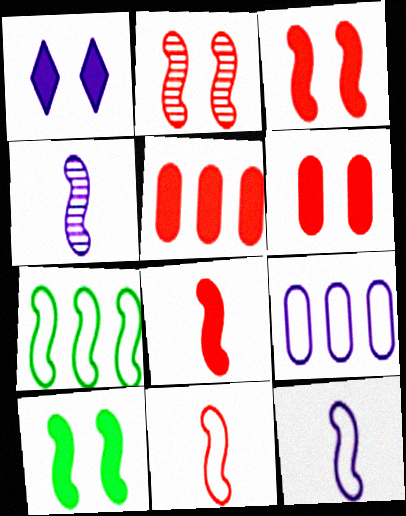[[1, 4, 9], 
[1, 6, 10], 
[3, 4, 7]]